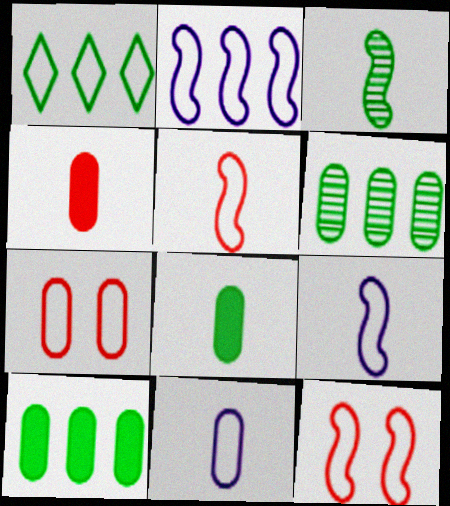[[1, 7, 9], 
[1, 11, 12]]